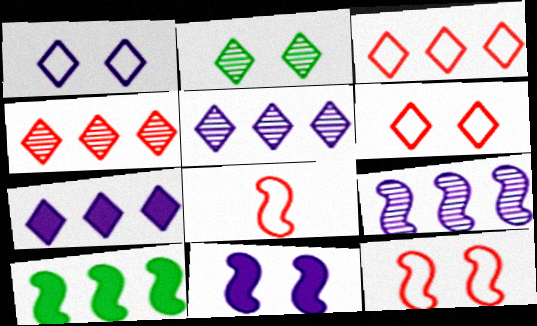[]